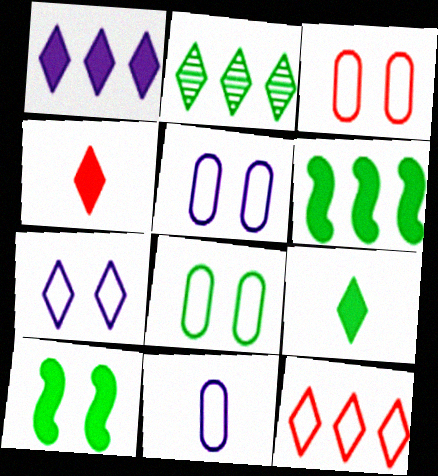[[1, 2, 12], 
[2, 4, 7], 
[3, 5, 8]]